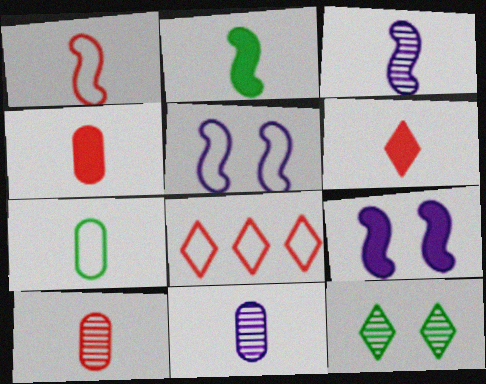[[1, 2, 3], 
[1, 6, 10], 
[3, 6, 7], 
[4, 7, 11], 
[5, 7, 8]]